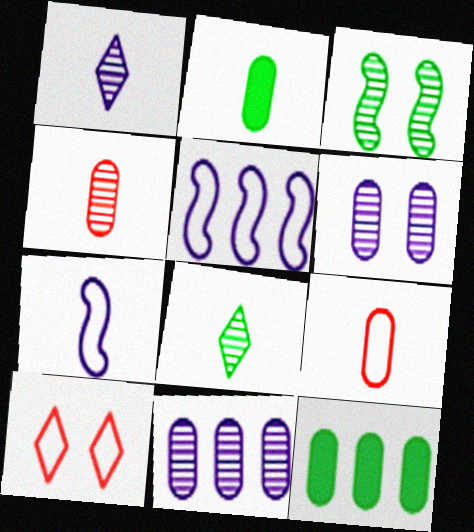[[6, 9, 12]]